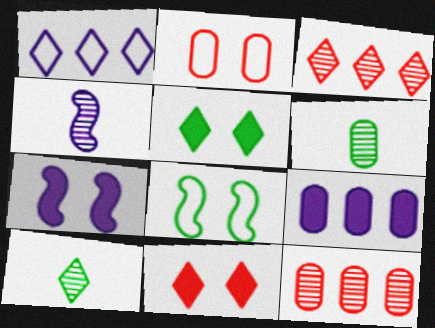[[1, 10, 11], 
[2, 6, 9]]